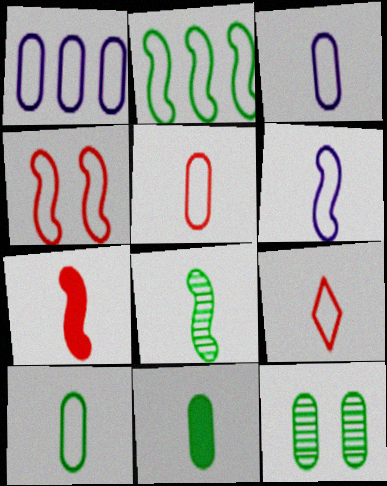[[2, 4, 6], 
[3, 5, 10], 
[6, 7, 8], 
[6, 9, 10]]